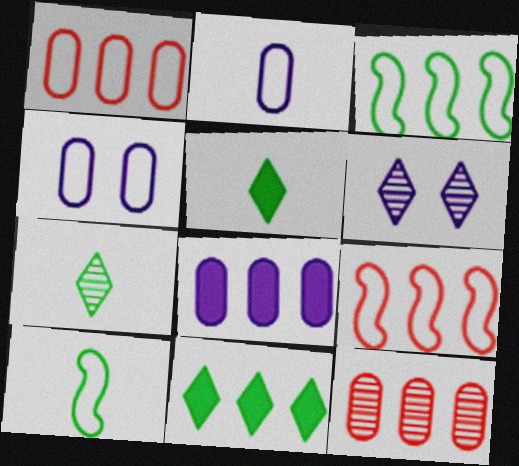[]